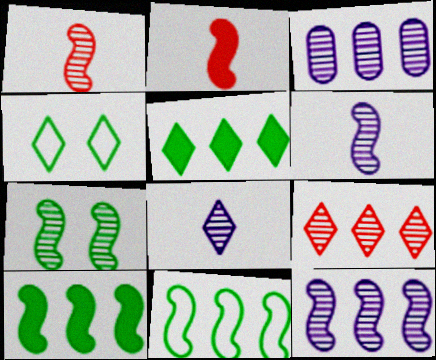[[1, 7, 12], 
[2, 3, 4]]